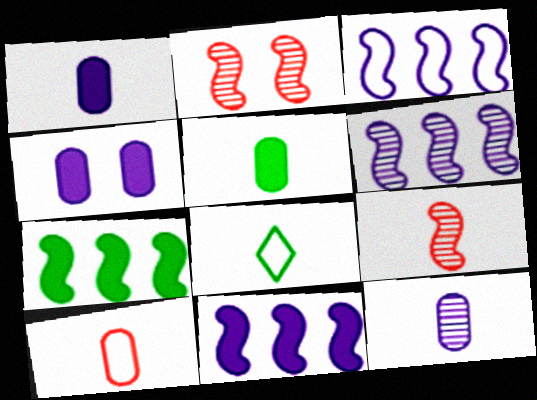[[1, 8, 9], 
[3, 6, 11], 
[5, 10, 12]]